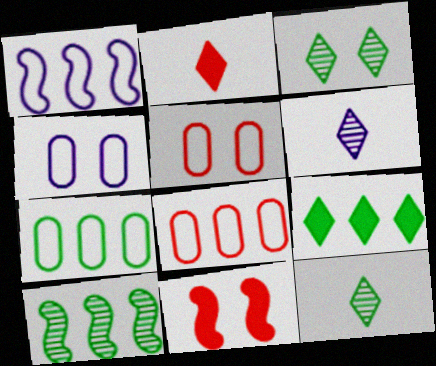[[2, 4, 10], 
[3, 4, 11], 
[6, 7, 11], 
[7, 9, 10]]